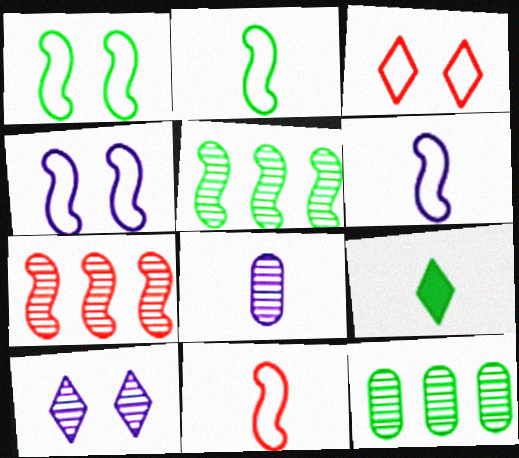[[1, 9, 12], 
[2, 6, 11], 
[8, 9, 11]]